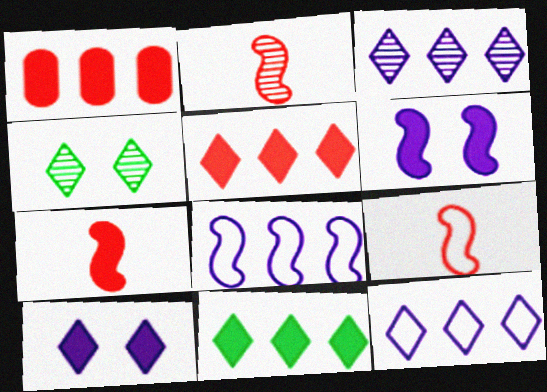[[2, 7, 9]]